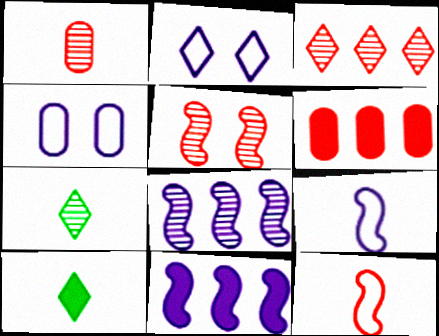[[1, 3, 5], 
[1, 9, 10], 
[2, 3, 10]]